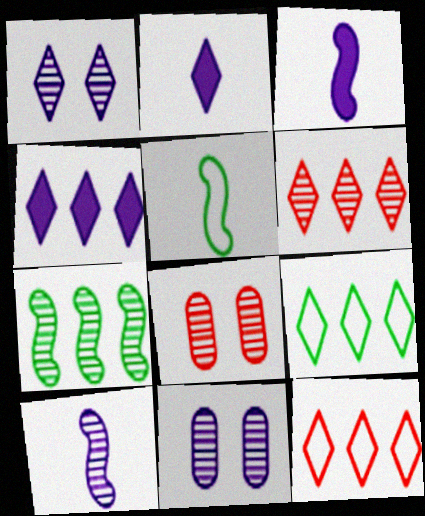[[3, 8, 9], 
[4, 5, 8], 
[4, 6, 9]]